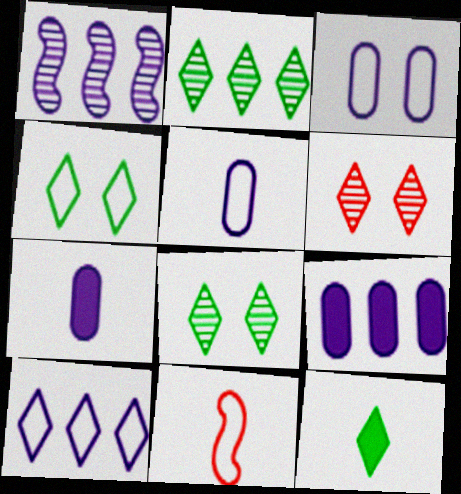[[1, 9, 10], 
[2, 4, 12], 
[6, 10, 12], 
[8, 9, 11]]